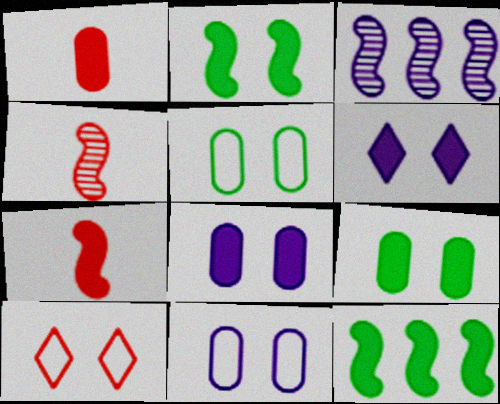[[1, 6, 12]]